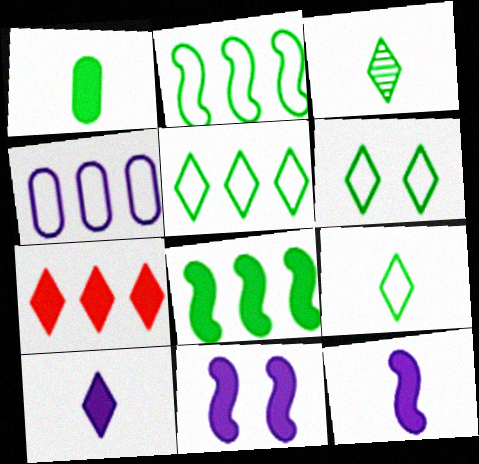[[1, 7, 11], 
[5, 6, 9]]